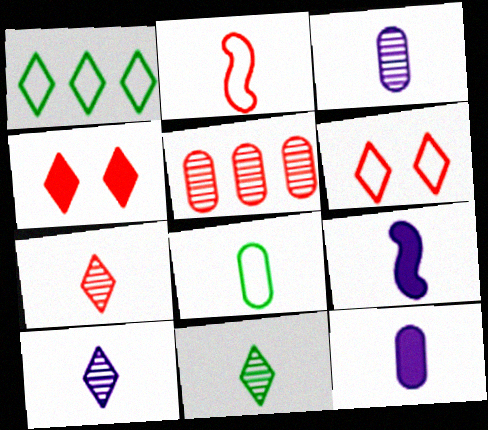[[1, 4, 10], 
[2, 4, 5], 
[2, 11, 12], 
[7, 8, 9], 
[7, 10, 11]]